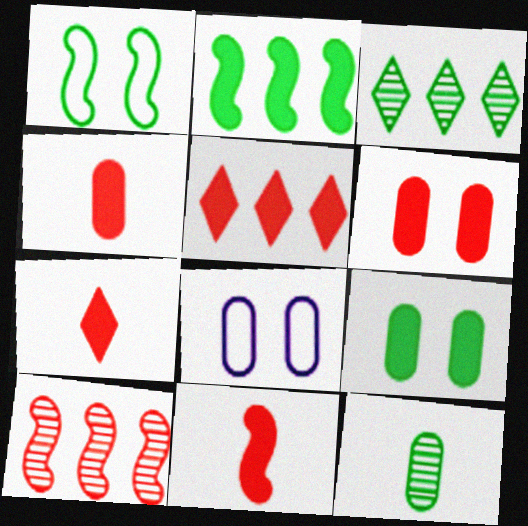[[3, 8, 11], 
[4, 7, 11], 
[5, 6, 11]]